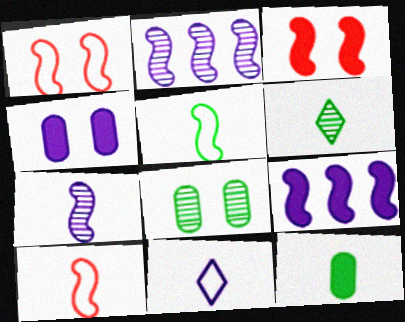[[2, 3, 5], 
[2, 4, 11], 
[5, 6, 12]]